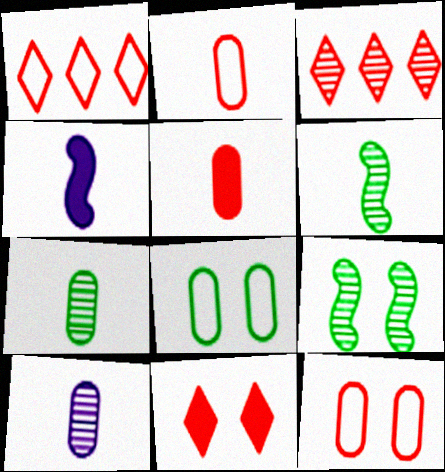[[3, 4, 8], 
[3, 9, 10]]